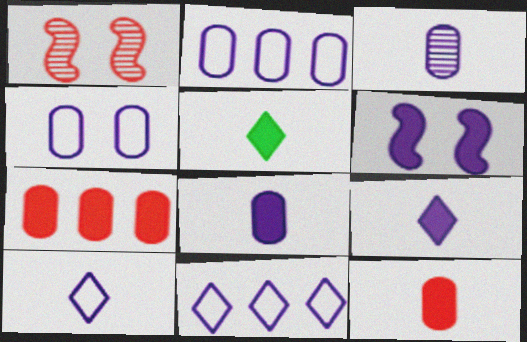[[1, 2, 5], 
[3, 6, 11], 
[5, 6, 7]]